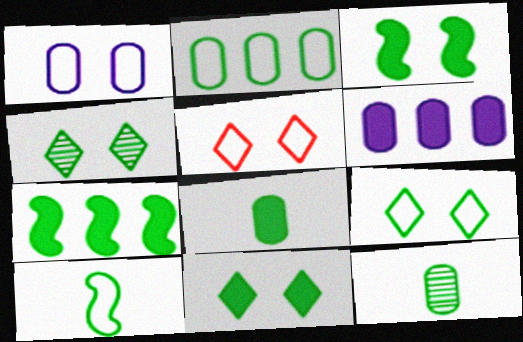[[2, 9, 10], 
[4, 9, 11], 
[7, 8, 11], 
[7, 9, 12]]